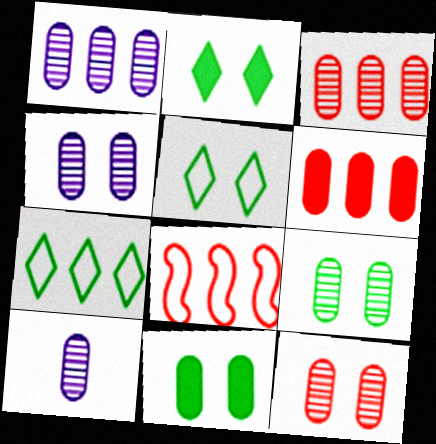[[1, 4, 10], 
[2, 8, 10], 
[3, 9, 10], 
[4, 9, 12]]